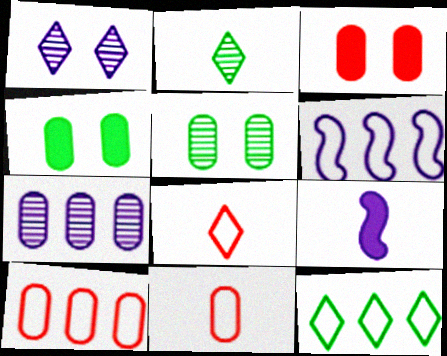[[2, 3, 6], 
[2, 9, 11], 
[4, 7, 11], 
[6, 10, 12]]